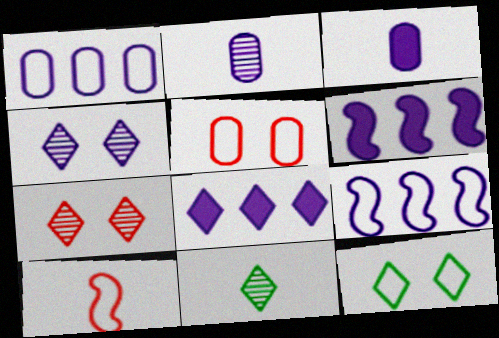[[1, 10, 12], 
[3, 4, 9], 
[3, 10, 11], 
[5, 6, 11]]